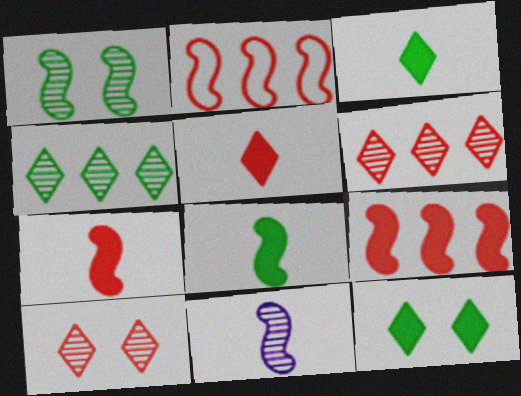[]